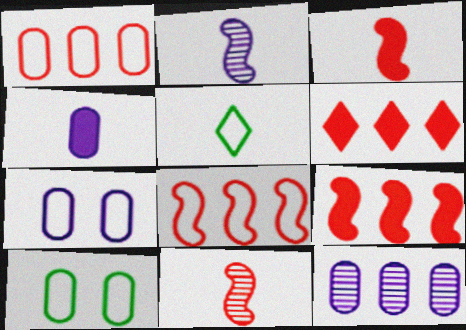[[2, 6, 10], 
[4, 5, 11], 
[4, 7, 12], 
[5, 7, 8]]